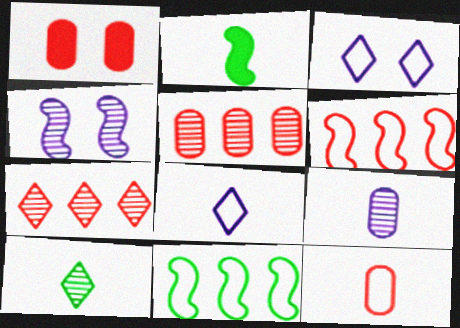[[1, 5, 12], 
[2, 3, 5], 
[2, 4, 6], 
[3, 11, 12], 
[4, 5, 10]]